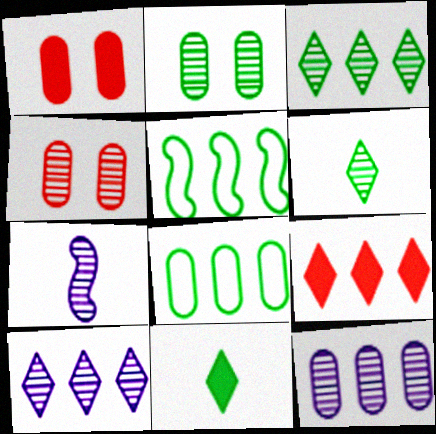[[2, 5, 11], 
[3, 4, 7], 
[5, 9, 12]]